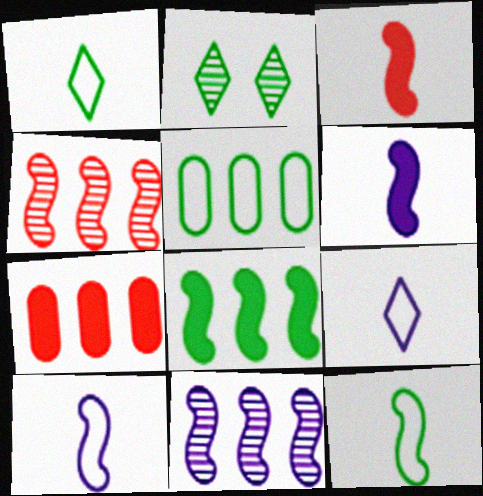[[2, 7, 10]]